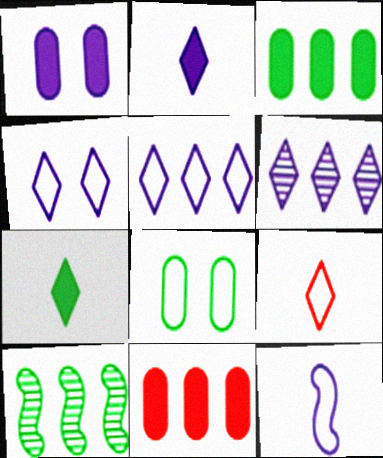[[1, 6, 12], 
[1, 9, 10], 
[2, 4, 6], 
[5, 10, 11], 
[7, 8, 10]]